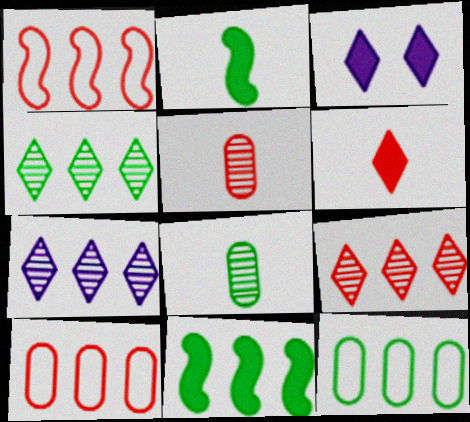[[1, 3, 8], 
[4, 7, 9], 
[4, 11, 12], 
[7, 10, 11]]